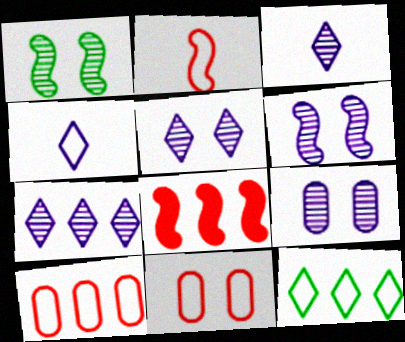[[3, 5, 7], 
[5, 6, 9]]